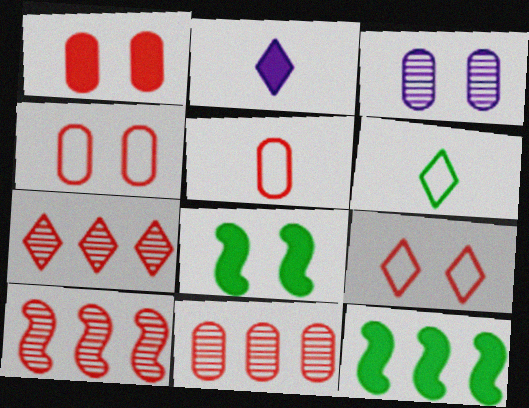[[1, 2, 12], 
[1, 5, 11], 
[3, 8, 9], 
[7, 10, 11]]